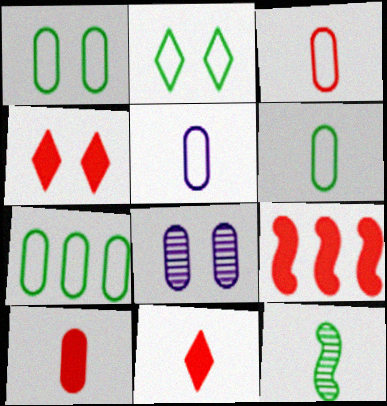[[1, 6, 7], 
[3, 5, 6], 
[4, 9, 10], 
[5, 11, 12], 
[7, 8, 10]]